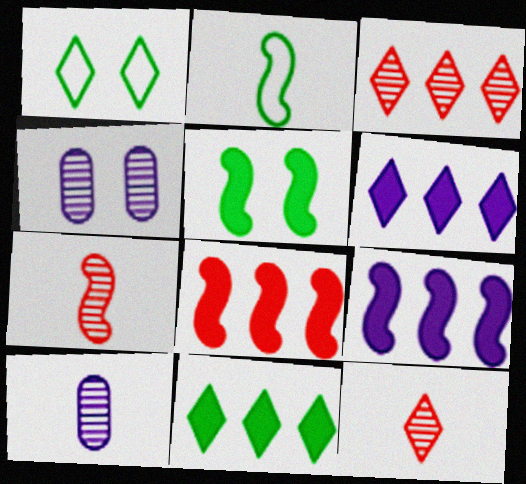[[1, 6, 12], 
[1, 8, 10]]